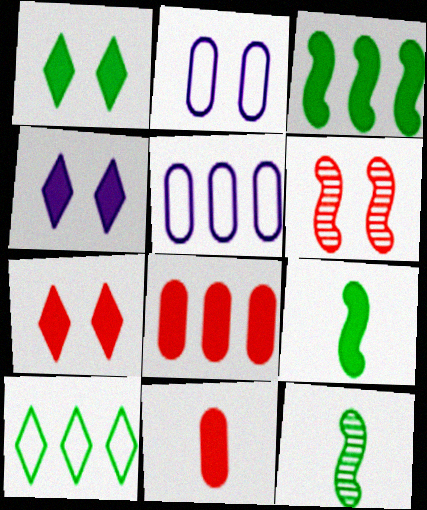[[1, 2, 6], 
[1, 4, 7], 
[3, 4, 11], 
[4, 8, 9], 
[5, 7, 12]]